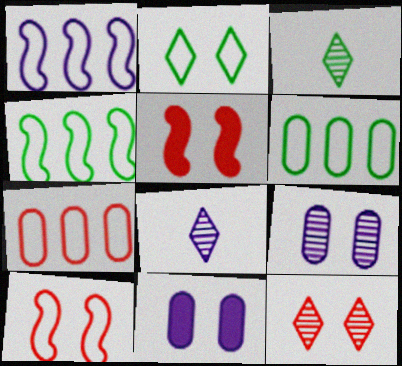[[1, 8, 11], 
[2, 5, 9], 
[5, 6, 8]]